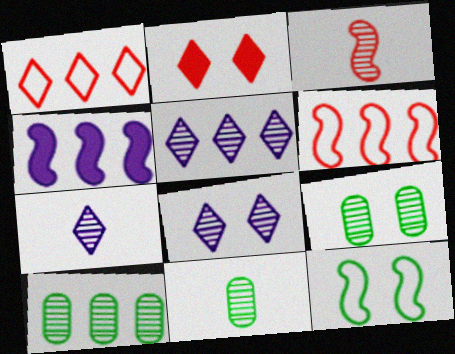[[1, 4, 10], 
[3, 4, 12], 
[3, 5, 9], 
[3, 7, 11], 
[3, 8, 10], 
[5, 7, 8], 
[9, 10, 11]]